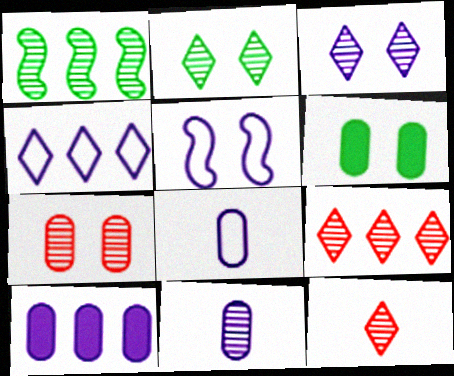[[4, 5, 8]]